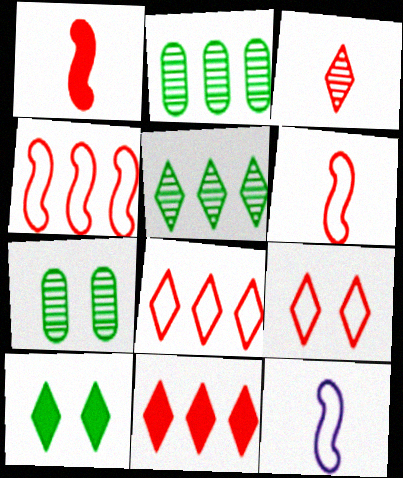[[3, 9, 11], 
[7, 11, 12]]